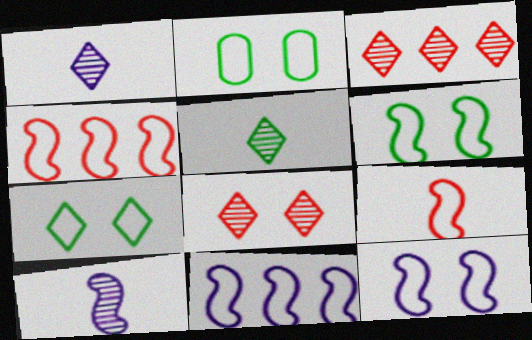[[2, 6, 7], 
[6, 9, 11]]